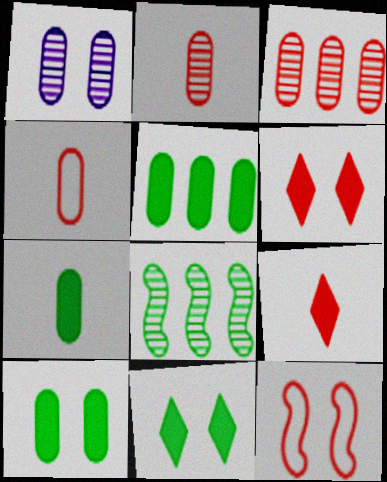[[1, 4, 5], 
[1, 11, 12], 
[3, 9, 12], 
[5, 7, 10]]